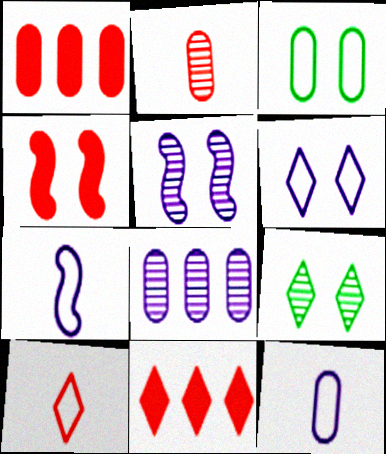[[1, 7, 9]]